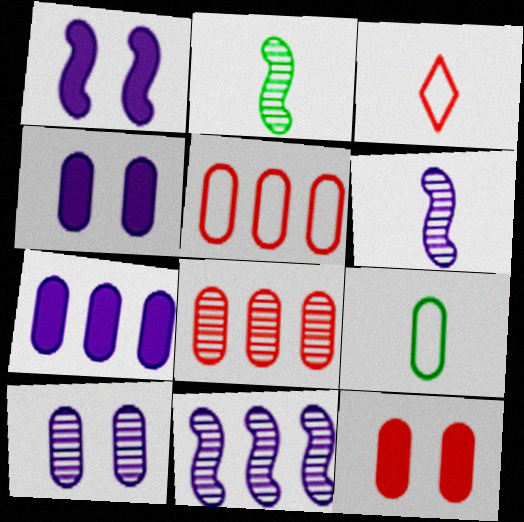[[4, 8, 9]]